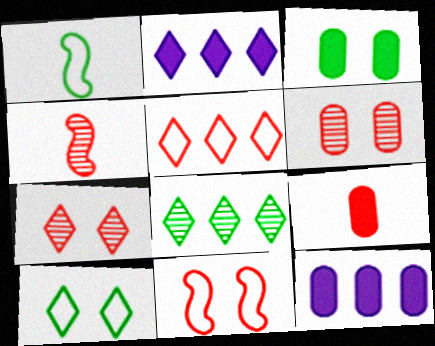[[1, 2, 6], 
[1, 3, 8], 
[1, 7, 12], 
[2, 5, 8], 
[3, 9, 12], 
[4, 10, 12]]